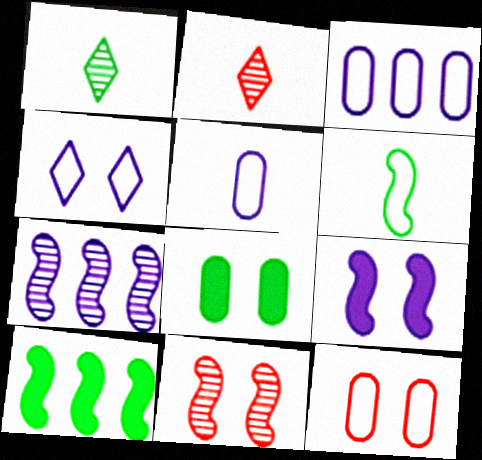[[4, 8, 11]]